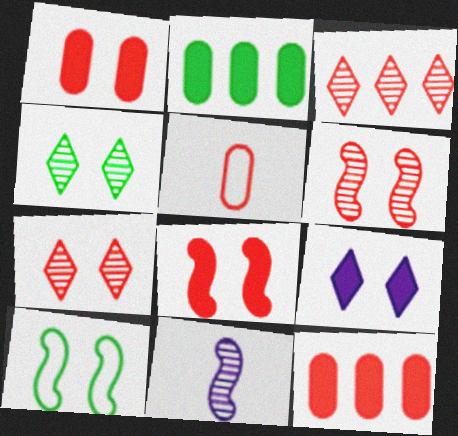[[3, 5, 8]]